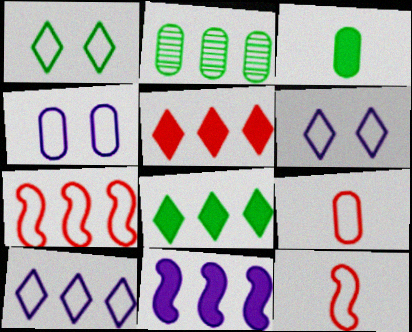[]